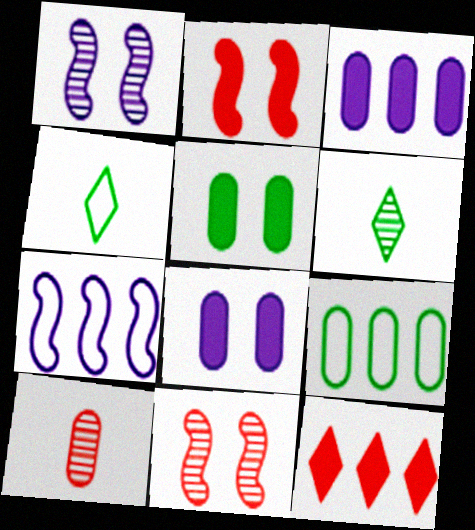[[3, 4, 11], 
[8, 9, 10]]